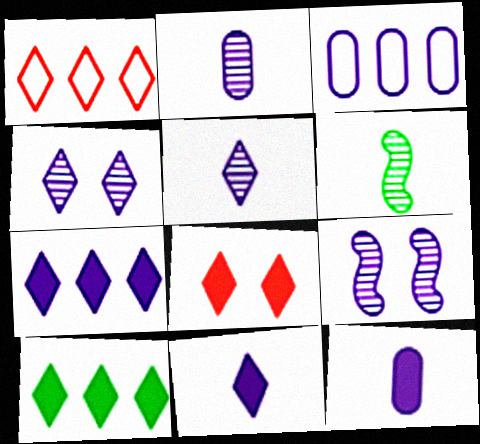[[3, 6, 8], 
[3, 9, 11], 
[8, 10, 11]]